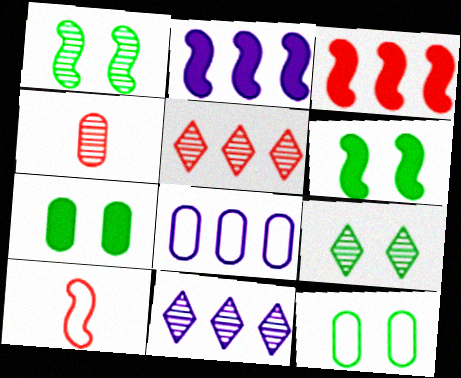[[1, 2, 10], 
[1, 4, 11], 
[2, 8, 11], 
[4, 7, 8], 
[6, 9, 12], 
[7, 10, 11]]